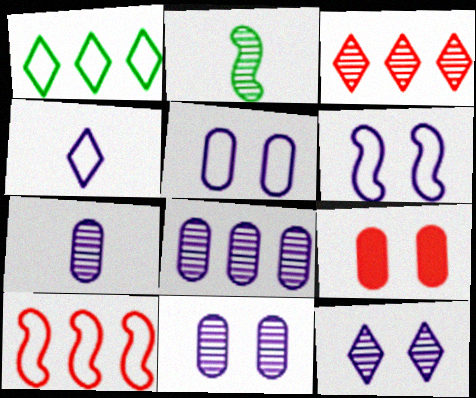[[2, 3, 11], 
[7, 8, 11]]